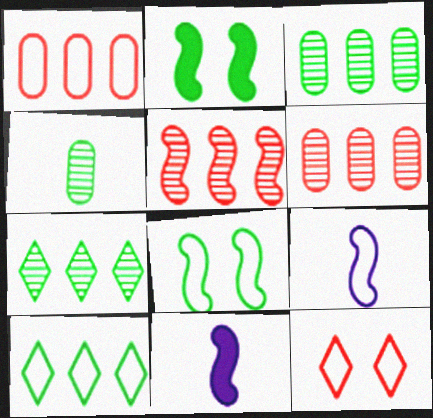[[2, 4, 10], 
[2, 5, 9], 
[3, 11, 12], 
[5, 8, 11]]